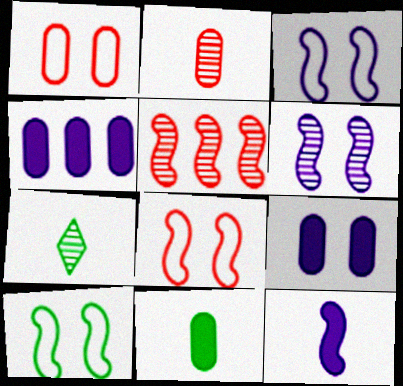[[3, 8, 10], 
[4, 7, 8], 
[5, 10, 12]]